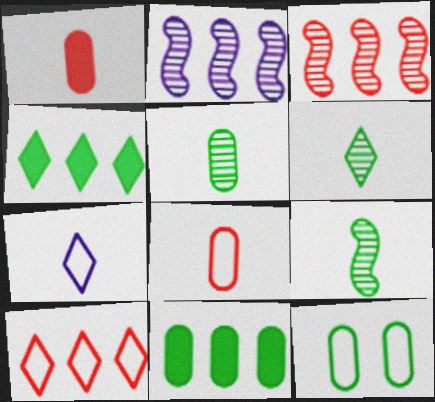[[1, 7, 9], 
[2, 10, 11], 
[4, 9, 12], 
[5, 6, 9], 
[5, 11, 12]]